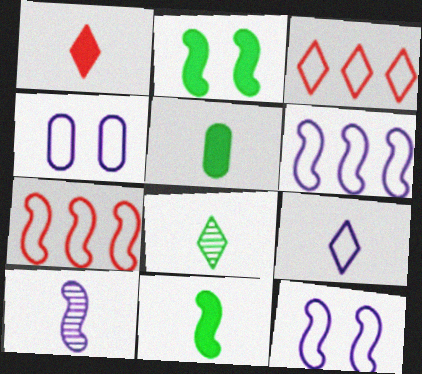[[1, 8, 9], 
[2, 7, 10], 
[4, 6, 9]]